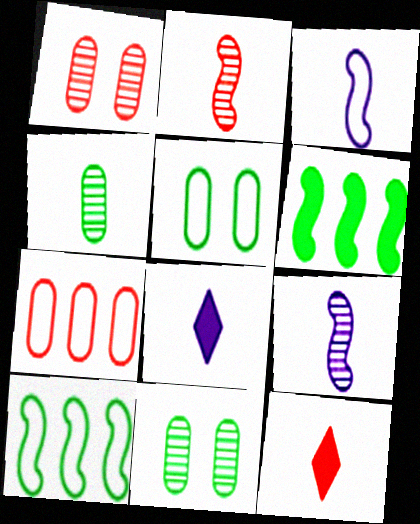[[1, 8, 10], 
[3, 4, 12]]